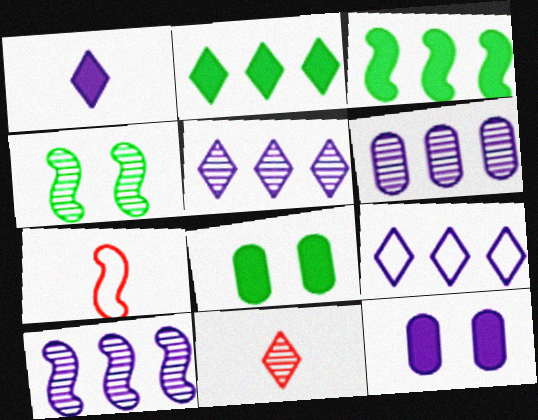[[4, 6, 11], 
[5, 6, 10], 
[5, 7, 8]]